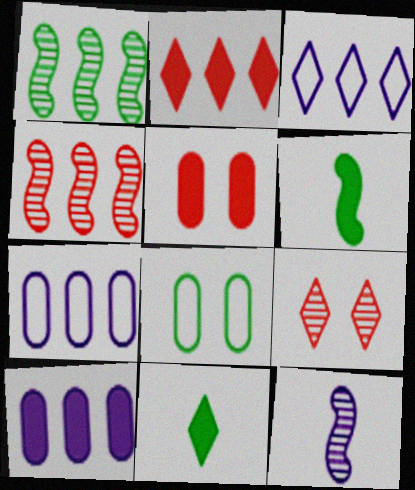[[1, 2, 7], 
[1, 8, 11], 
[2, 8, 12], 
[3, 9, 11], 
[6, 7, 9]]